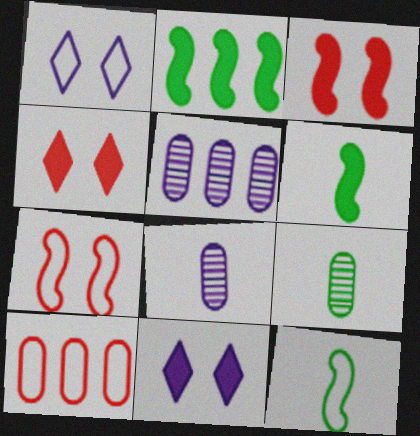[[1, 10, 12], 
[4, 5, 12]]